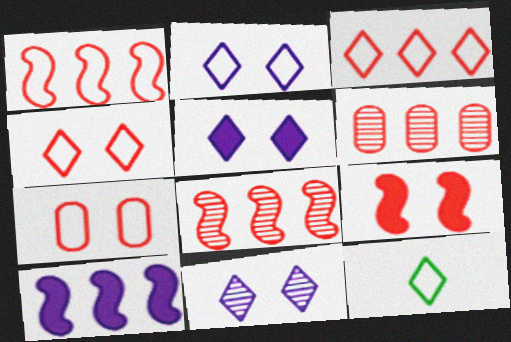[[2, 3, 12], 
[2, 5, 11]]